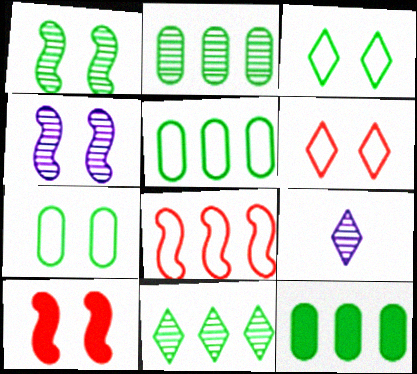[[2, 5, 12], 
[5, 9, 10]]